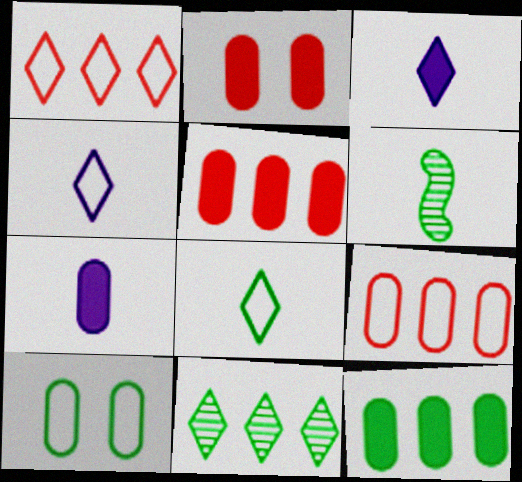[[2, 7, 12]]